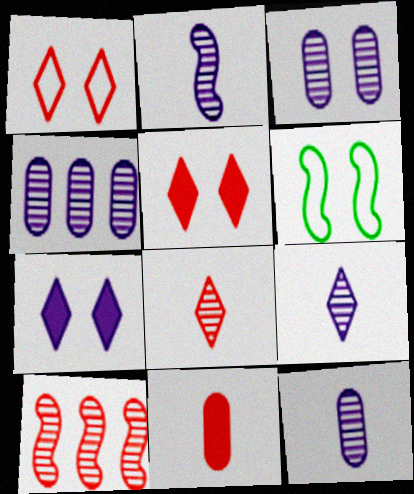[[1, 10, 11], 
[2, 9, 12], 
[3, 4, 12], 
[3, 5, 6]]